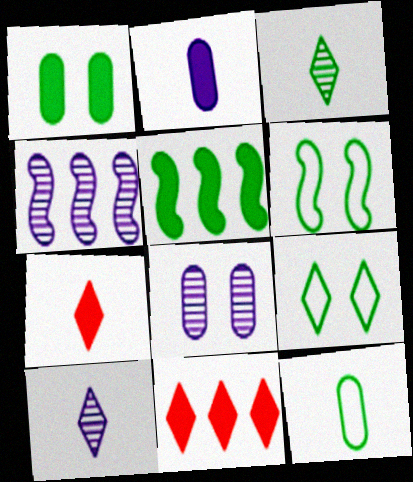[[4, 8, 10], 
[9, 10, 11]]